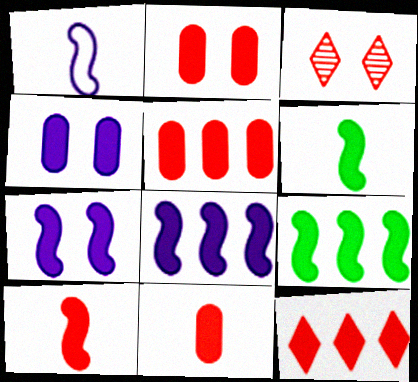[[2, 5, 11], 
[2, 10, 12], 
[4, 6, 12], 
[7, 9, 10]]